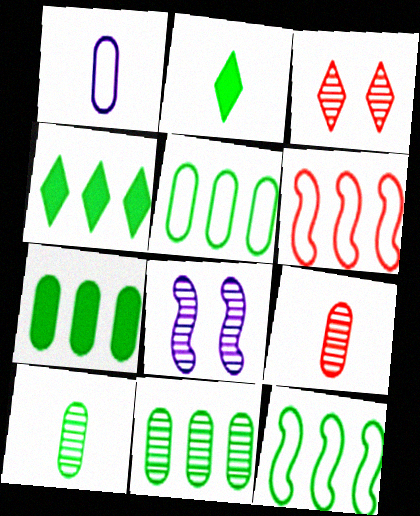[[4, 11, 12], 
[5, 7, 11]]